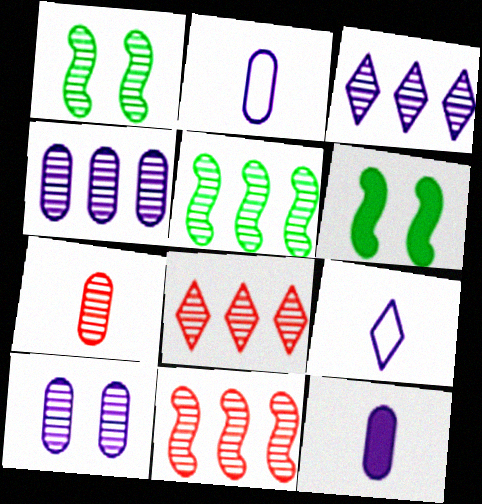[[1, 3, 7], 
[2, 6, 8], 
[4, 5, 8]]